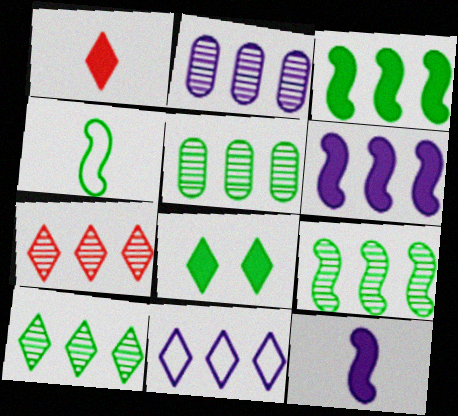[[2, 6, 11], 
[2, 7, 9], 
[4, 5, 8], 
[5, 9, 10]]